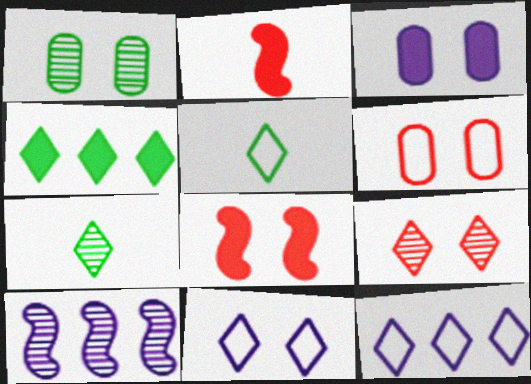[[1, 2, 12], 
[1, 3, 6], 
[1, 8, 11], 
[2, 3, 4], 
[6, 8, 9]]